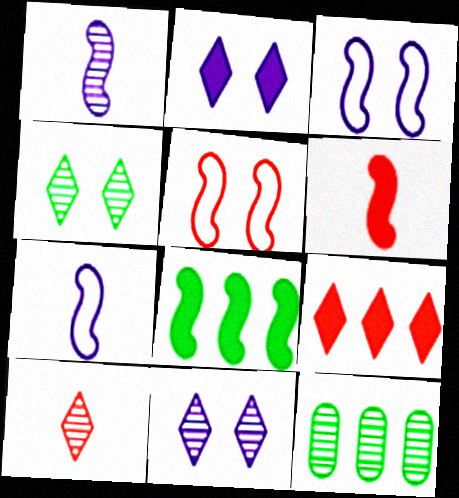[[1, 5, 8]]